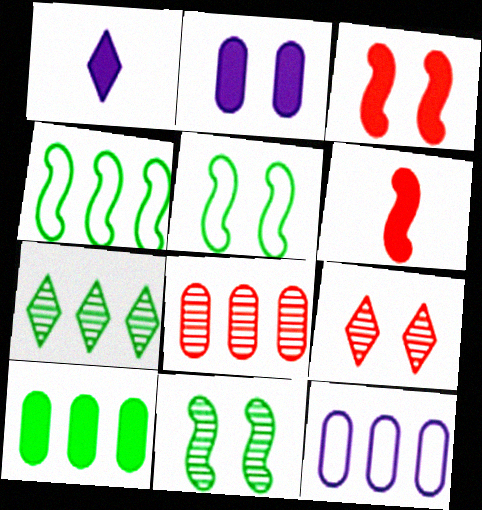[[1, 3, 10], 
[1, 5, 8], 
[2, 5, 9], 
[4, 7, 10], 
[8, 10, 12]]